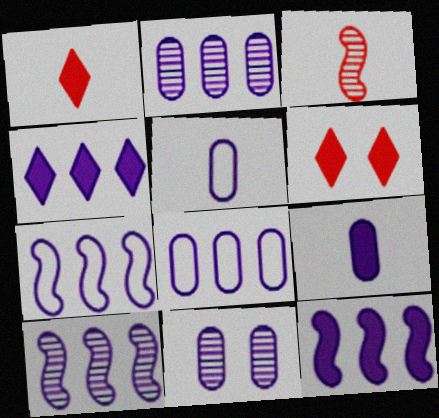[[2, 4, 7], 
[4, 8, 10], 
[7, 10, 12], 
[8, 9, 11]]